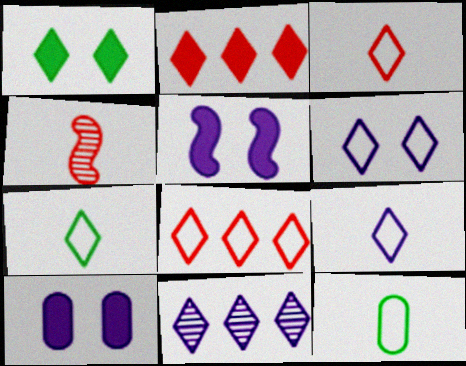[[1, 3, 11], 
[3, 7, 9], 
[6, 7, 8]]